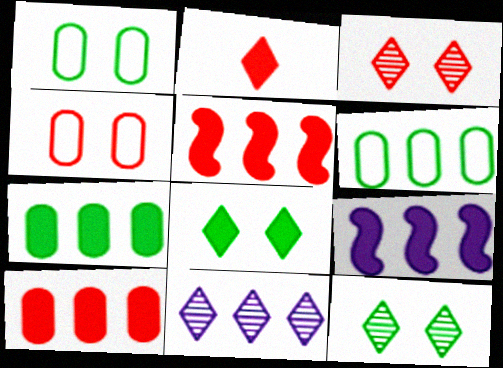[[5, 6, 11]]